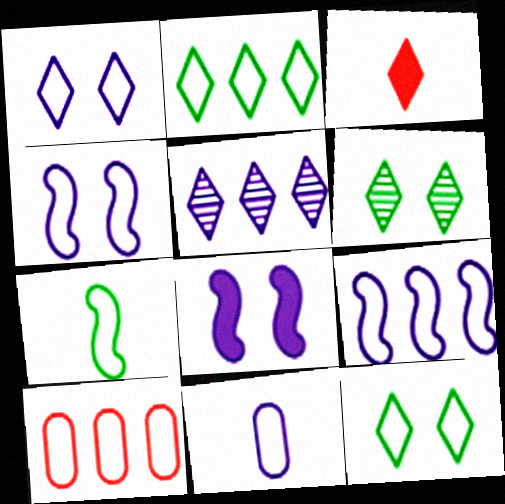[[1, 7, 10], 
[1, 9, 11], 
[2, 9, 10], 
[3, 5, 12], 
[5, 8, 11]]